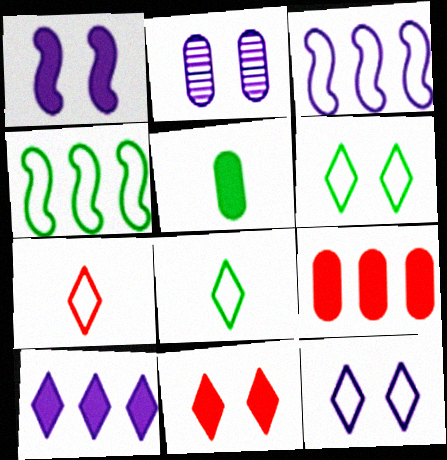[[1, 2, 12]]